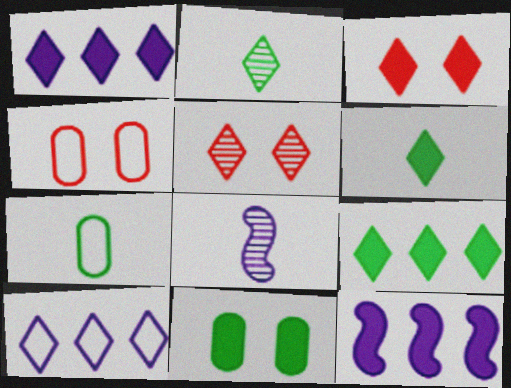[[1, 3, 6], 
[2, 3, 10], 
[2, 4, 12], 
[4, 8, 9], 
[5, 6, 10], 
[5, 7, 12]]